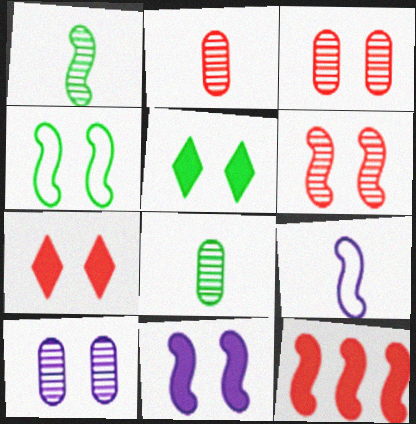[[4, 6, 11], 
[4, 7, 10]]